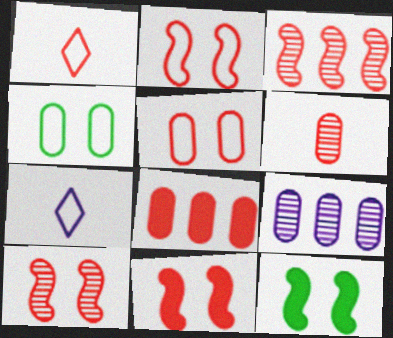[[1, 8, 10], 
[1, 9, 12], 
[2, 10, 11], 
[5, 6, 8]]